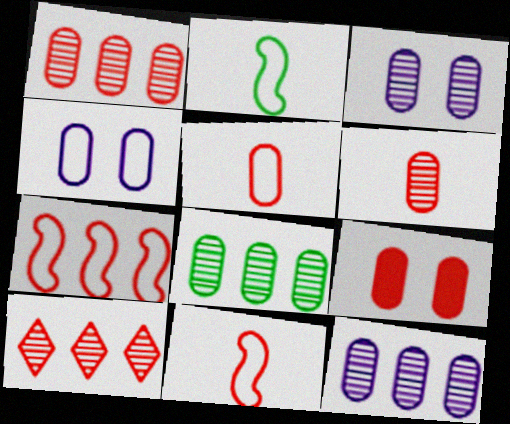[[1, 5, 9], 
[1, 8, 12], 
[3, 6, 8], 
[9, 10, 11]]